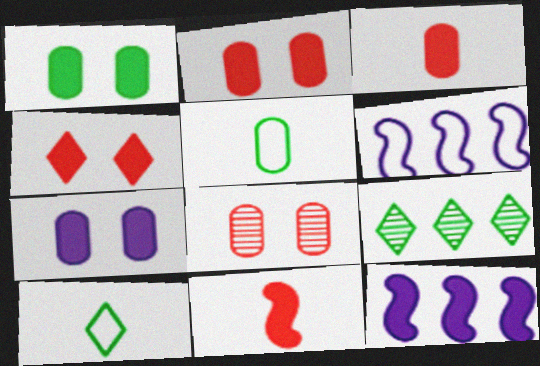[[1, 2, 7], 
[8, 10, 12]]